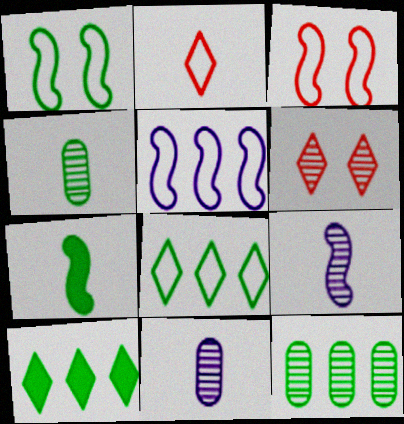[[1, 4, 10], 
[2, 7, 11], 
[3, 10, 11], 
[6, 9, 12]]